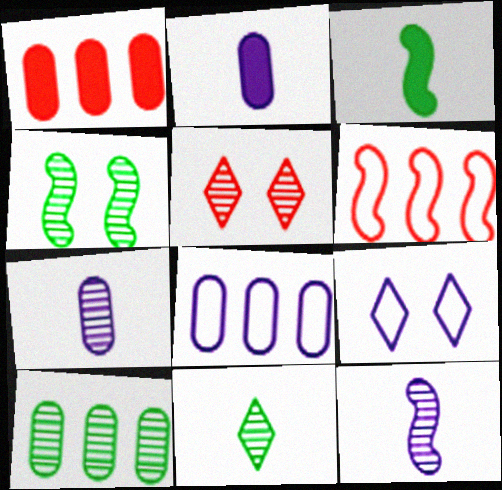[[1, 8, 10], 
[3, 5, 8], 
[4, 10, 11], 
[5, 10, 12]]